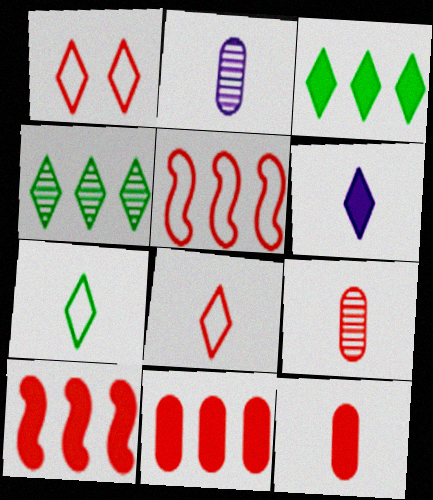[[1, 4, 6], 
[1, 9, 10]]